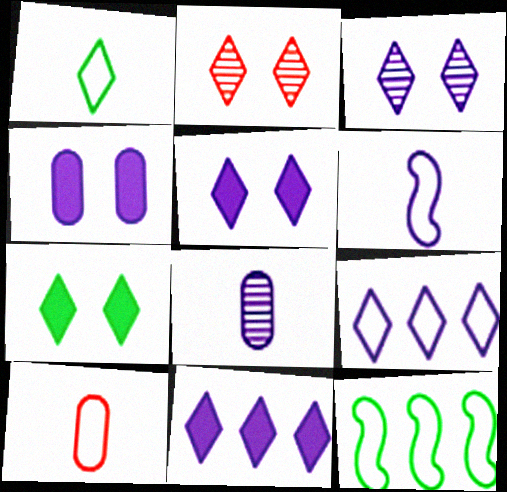[[1, 2, 11], 
[1, 6, 10]]